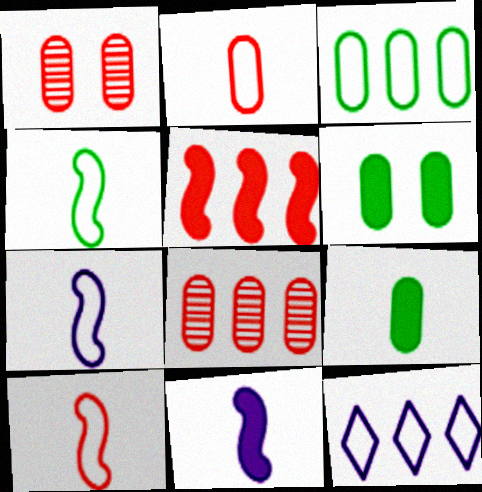[[4, 7, 10]]